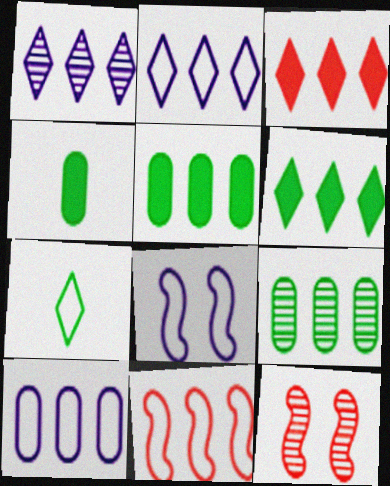[[1, 5, 11], 
[2, 4, 12]]